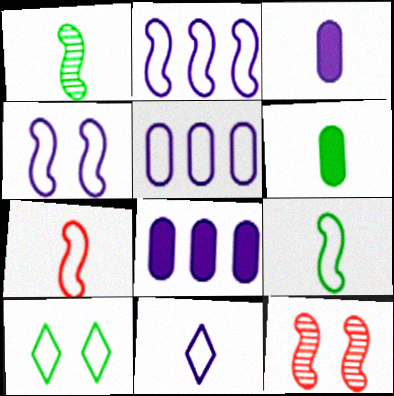[[4, 5, 11], 
[5, 7, 10]]